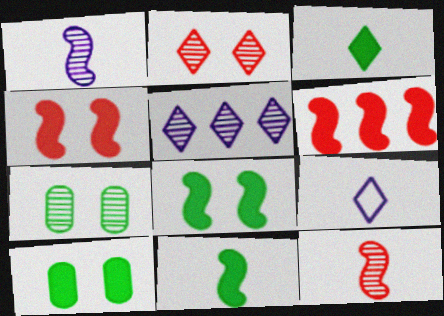[[5, 7, 12], 
[6, 7, 9]]